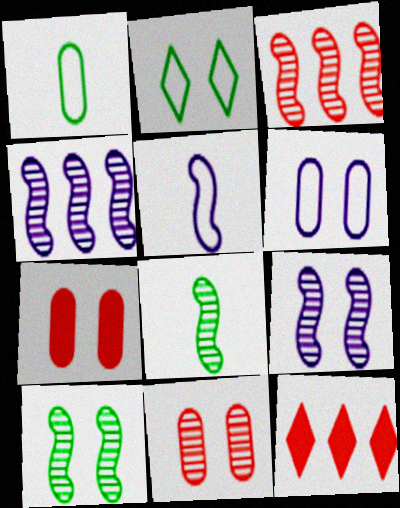[[1, 9, 12], 
[2, 7, 9], 
[3, 8, 9], 
[6, 8, 12]]